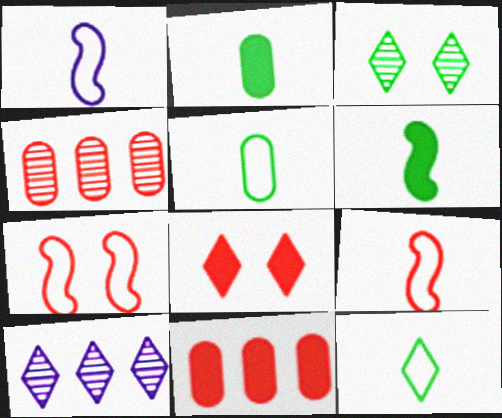[[1, 3, 11], 
[2, 7, 10], 
[4, 8, 9], 
[8, 10, 12]]